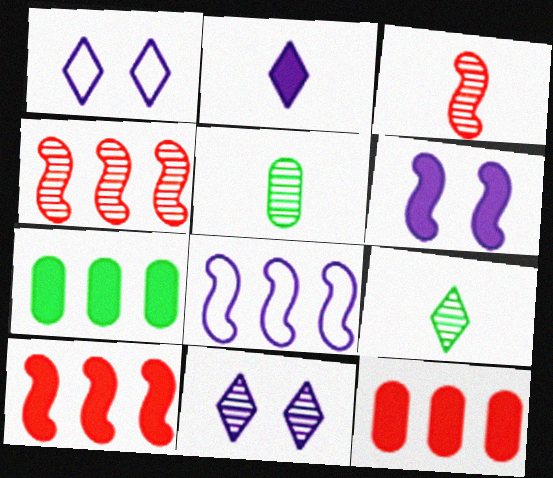[[1, 3, 7], 
[1, 5, 10], 
[4, 5, 11]]